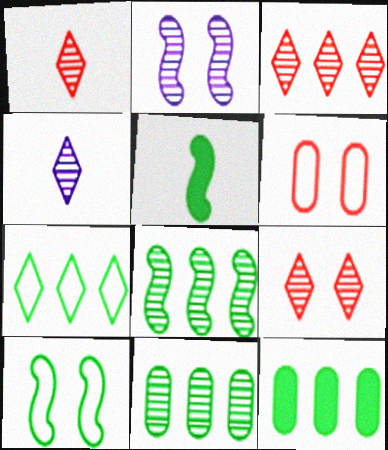[[1, 2, 11], 
[1, 3, 9], 
[5, 8, 10], 
[7, 8, 12]]